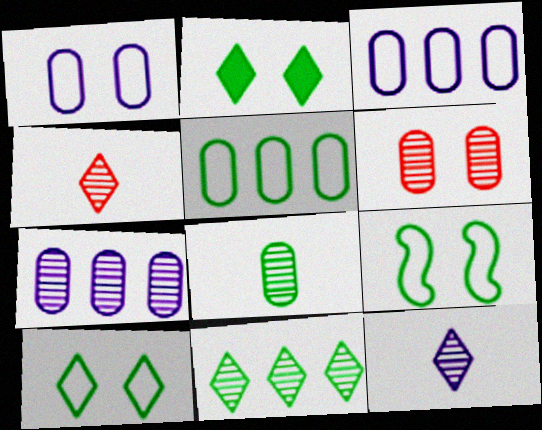[[6, 7, 8]]